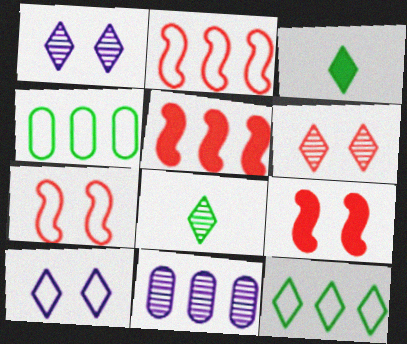[[3, 7, 11], 
[5, 11, 12]]